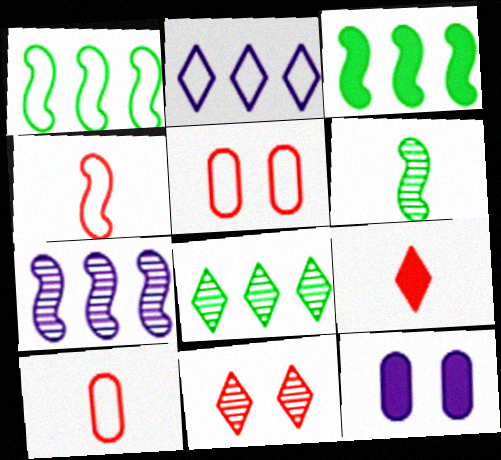[[3, 9, 12], 
[4, 8, 12]]